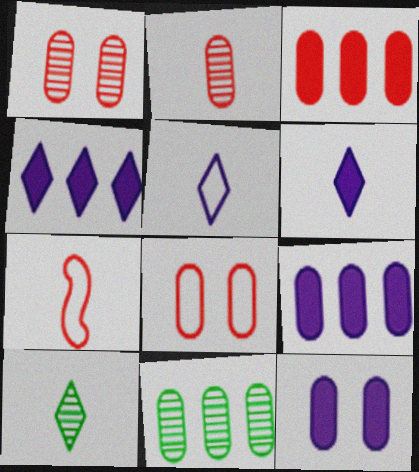[[2, 3, 8]]